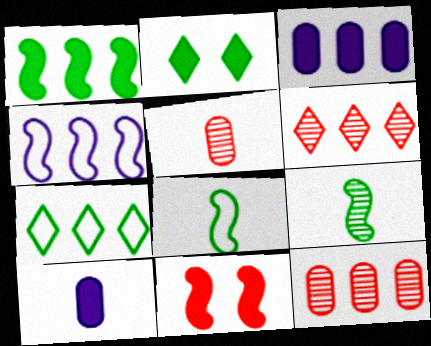[[2, 4, 5], 
[4, 9, 11]]